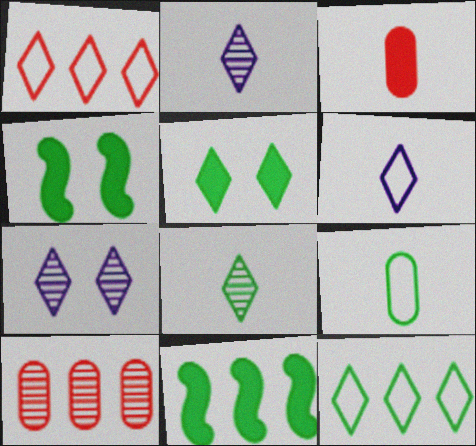[[1, 2, 5], 
[4, 6, 10], 
[5, 8, 12]]